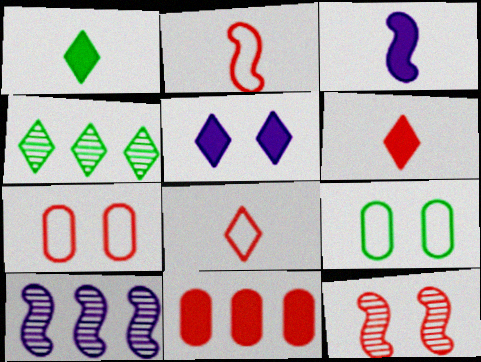[[1, 7, 10], 
[3, 4, 7], 
[4, 5, 8], 
[5, 9, 12], 
[6, 9, 10], 
[8, 11, 12]]